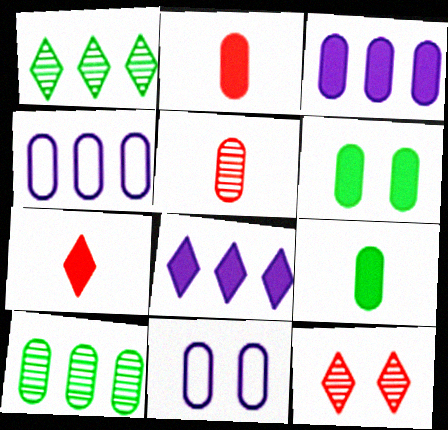[[2, 3, 6], 
[2, 10, 11], 
[4, 5, 6]]